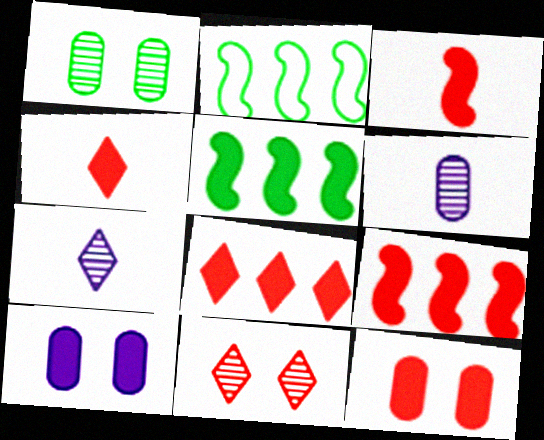[[2, 7, 12], 
[3, 8, 12], 
[4, 5, 10], 
[4, 9, 12]]